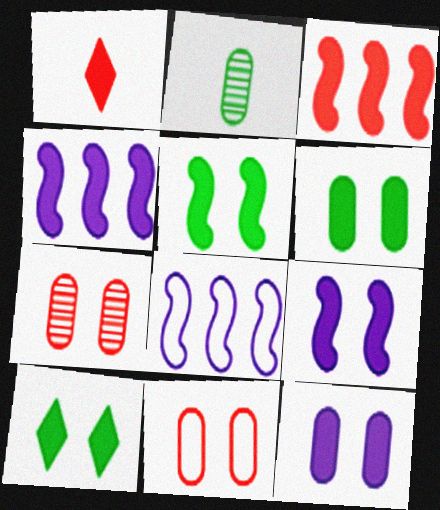[[1, 4, 6], 
[5, 6, 10]]